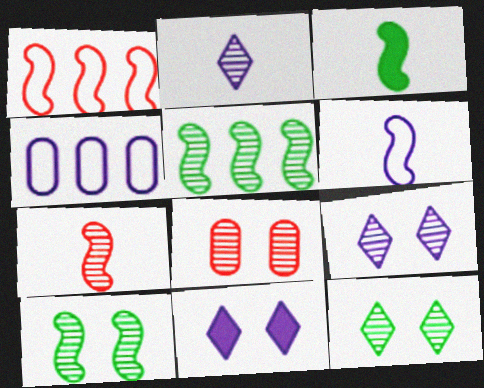[[2, 5, 8], 
[3, 6, 7], 
[8, 9, 10]]